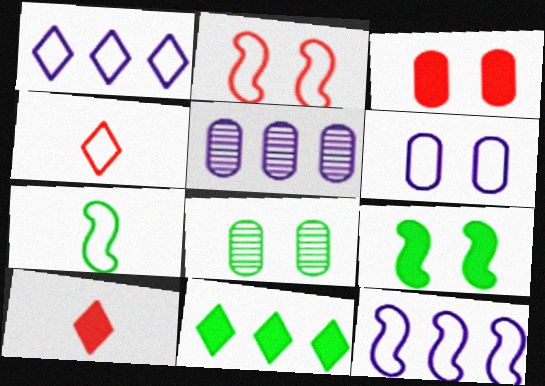[[2, 7, 12], 
[3, 6, 8], 
[4, 5, 9], 
[7, 8, 11], 
[8, 10, 12]]